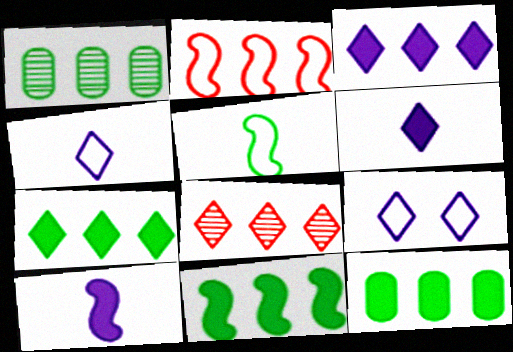[[1, 2, 3], 
[7, 11, 12]]